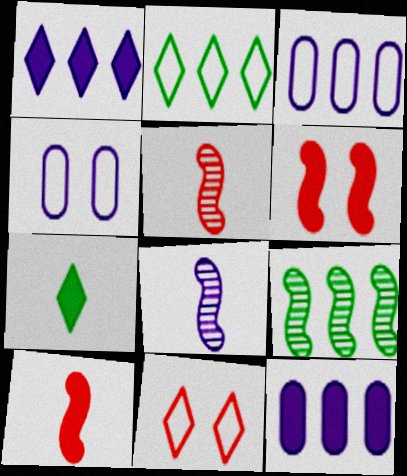[[1, 4, 8], 
[6, 7, 12]]